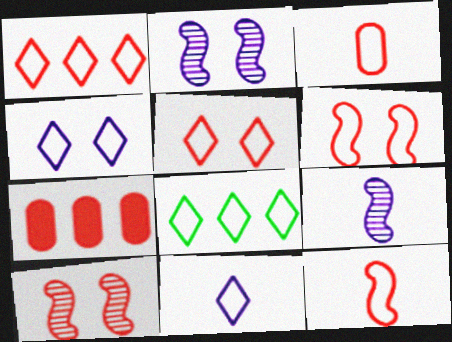[[1, 3, 6], 
[5, 8, 11]]